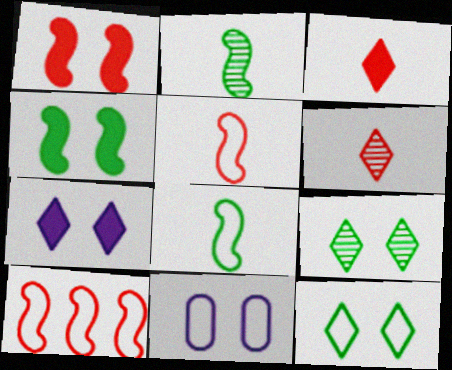[[1, 9, 11]]